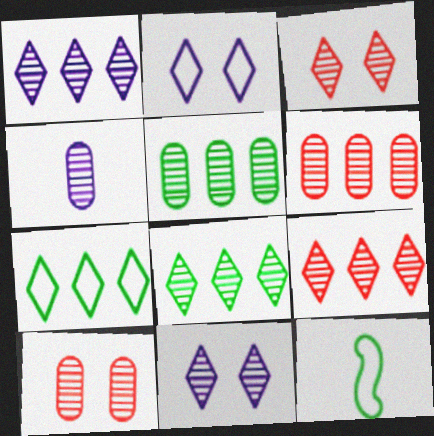[[1, 8, 9], 
[4, 5, 10]]